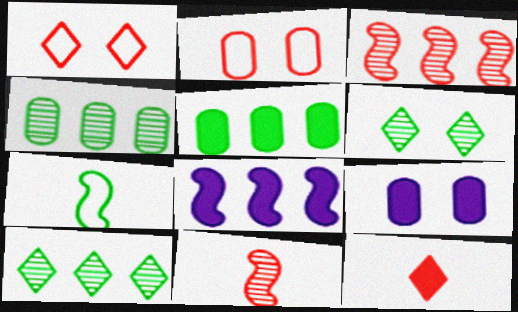[[2, 3, 12], 
[5, 6, 7]]